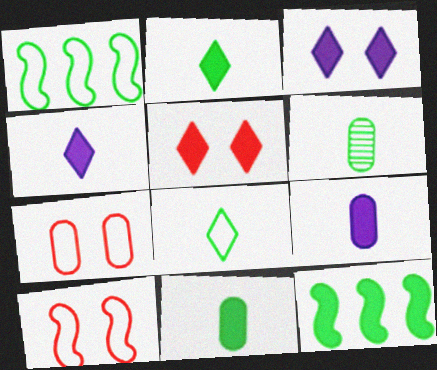[[5, 9, 12]]